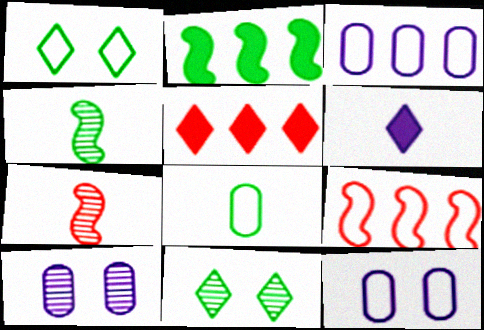[[2, 8, 11], 
[4, 5, 12], 
[6, 7, 8]]